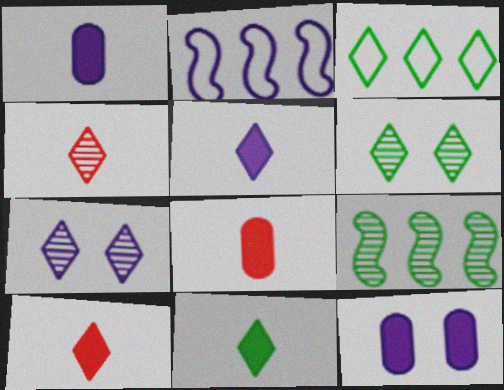[[1, 2, 7], 
[2, 6, 8], 
[3, 6, 11], 
[3, 7, 10], 
[5, 10, 11]]